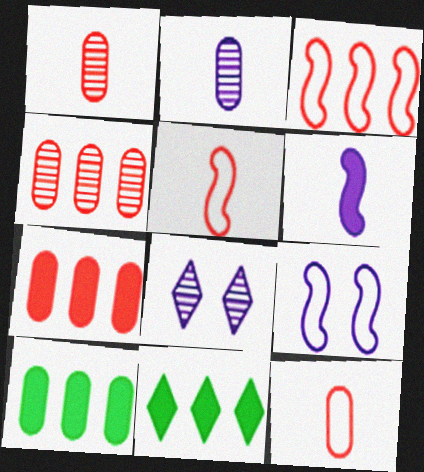[[1, 9, 11], 
[5, 8, 10]]